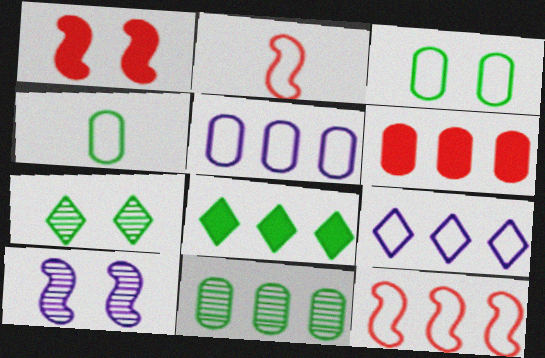[[2, 3, 9], 
[5, 6, 11]]